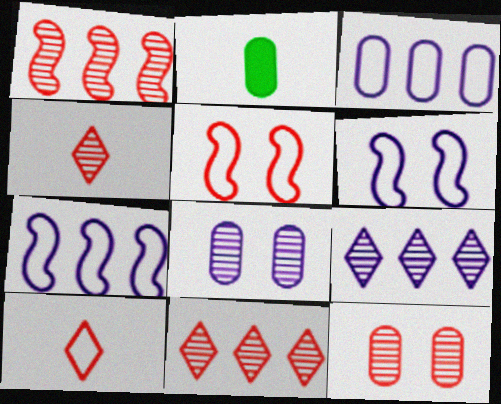[[1, 4, 12], 
[2, 3, 12], 
[2, 5, 9], 
[2, 6, 11]]